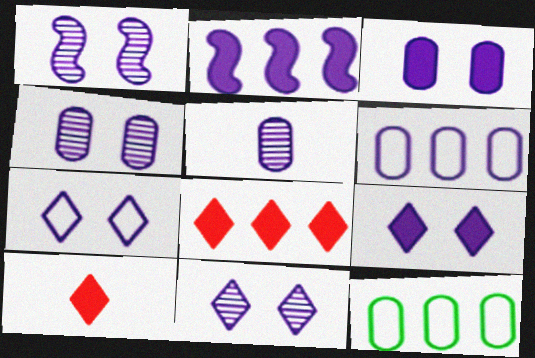[[1, 3, 7], 
[1, 4, 11], 
[1, 10, 12], 
[2, 5, 7], 
[3, 5, 6], 
[7, 9, 11]]